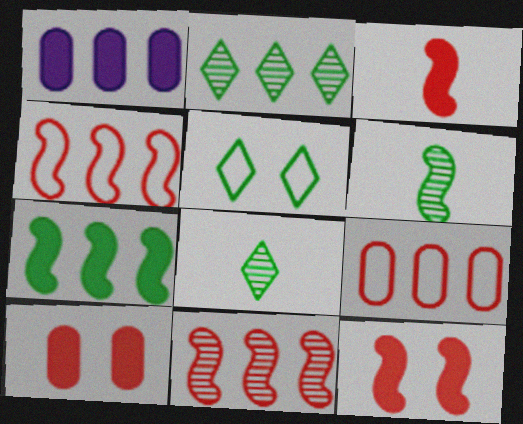[[1, 2, 4]]